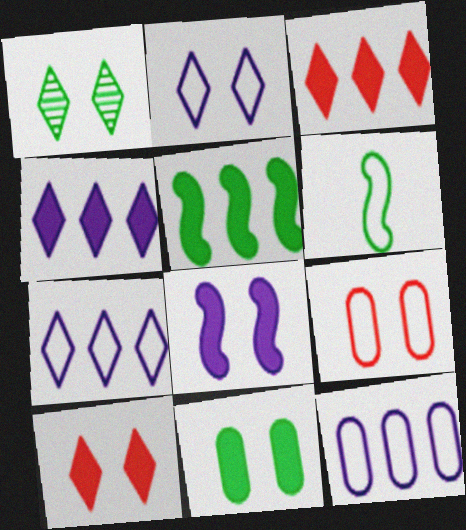[[1, 2, 10], 
[1, 8, 9], 
[6, 7, 9], 
[8, 10, 11]]